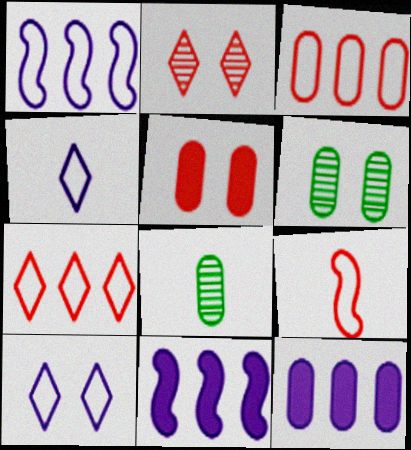[]